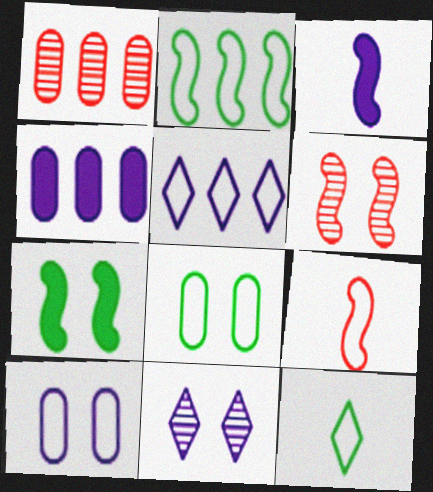[[2, 3, 6], 
[2, 8, 12], 
[4, 6, 12], 
[5, 8, 9]]